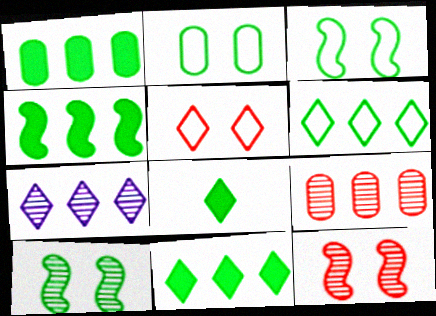[[1, 4, 11], 
[5, 7, 8]]